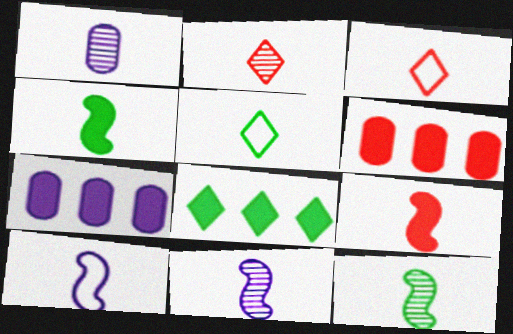[[1, 2, 12], 
[1, 3, 4], 
[1, 5, 9], 
[9, 10, 12]]